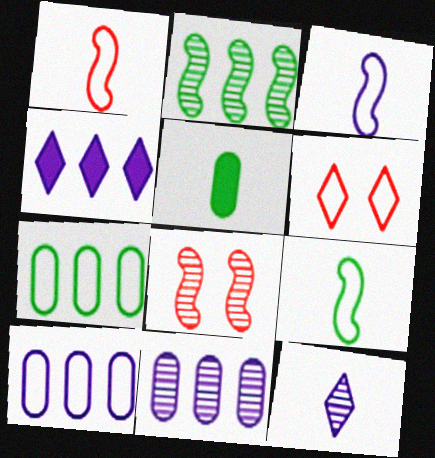[[1, 3, 9], 
[1, 5, 12], 
[3, 6, 7], 
[6, 9, 10]]